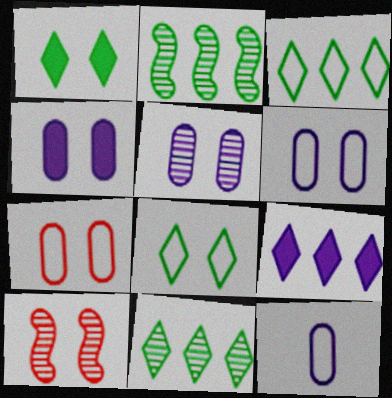[[1, 6, 10], 
[4, 5, 6], 
[4, 8, 10]]